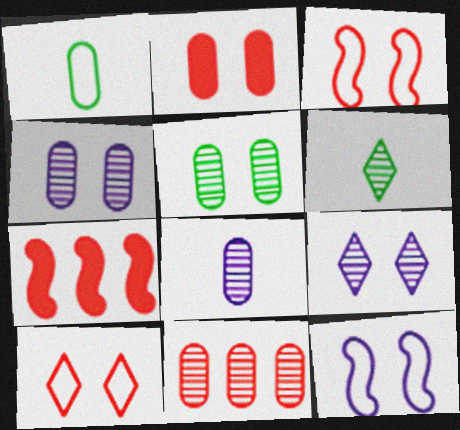[[1, 7, 9], 
[5, 8, 11]]